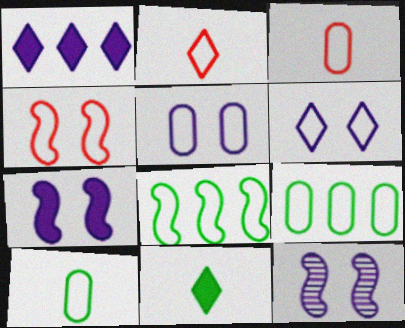[[2, 5, 8], 
[3, 5, 9], 
[3, 6, 8]]